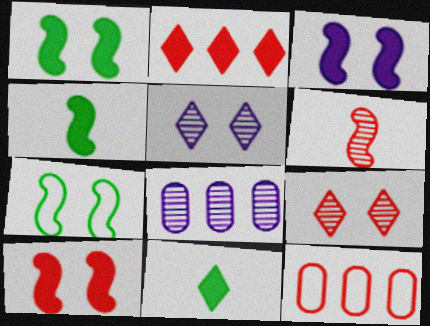[[1, 3, 10], 
[4, 5, 12]]